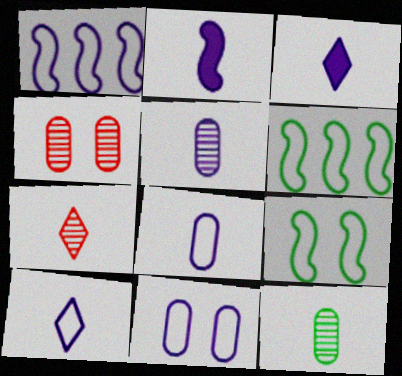[[1, 10, 11], 
[2, 5, 10], 
[3, 4, 6]]